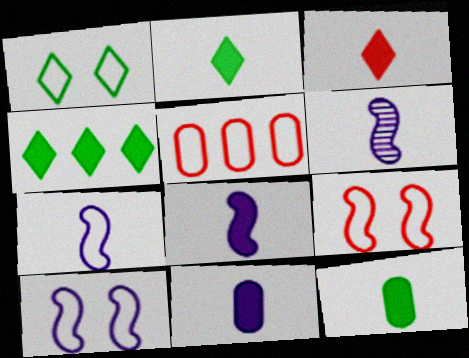[[1, 5, 7], 
[3, 8, 12], 
[6, 7, 8]]